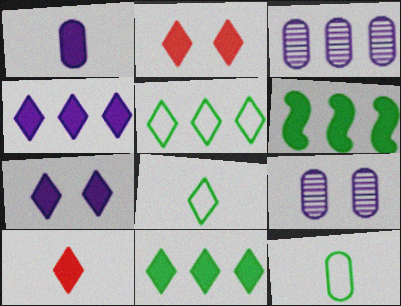[[1, 2, 6], 
[7, 10, 11]]